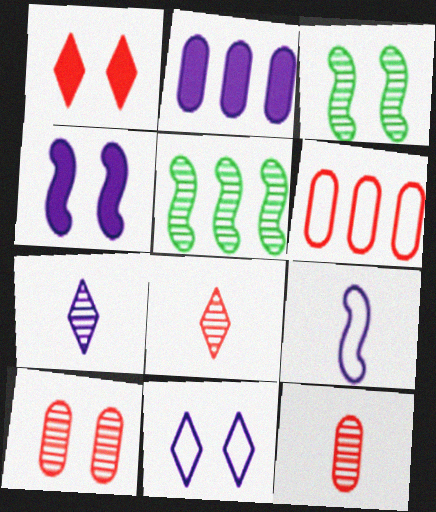[[5, 7, 10]]